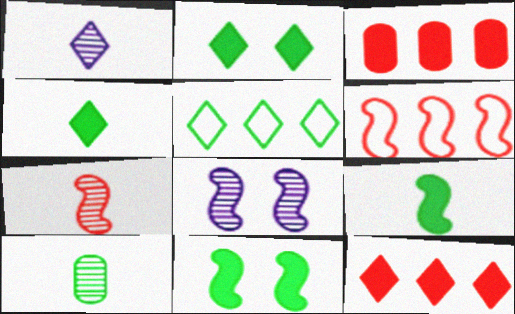[[1, 7, 10], 
[5, 10, 11], 
[6, 8, 9]]